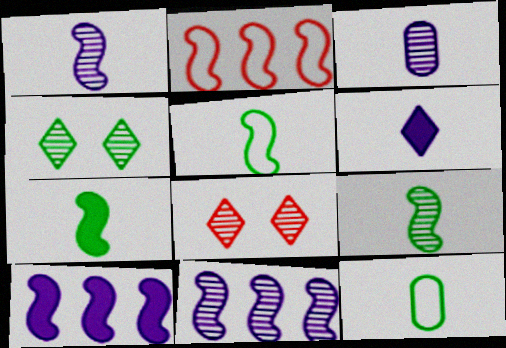[[5, 7, 9], 
[8, 10, 12]]